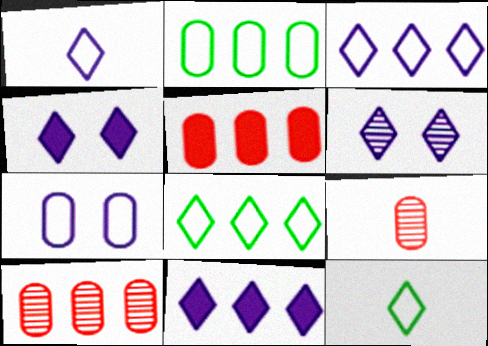[[1, 6, 11]]